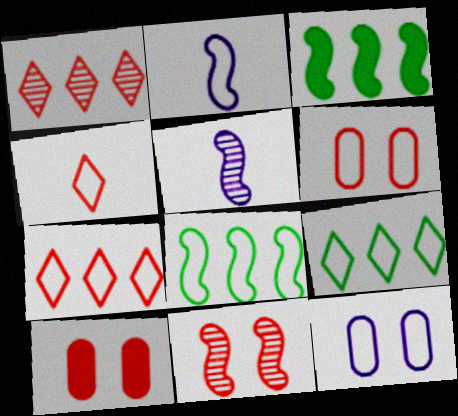[[2, 3, 11], 
[2, 6, 9], 
[4, 8, 12], 
[5, 9, 10]]